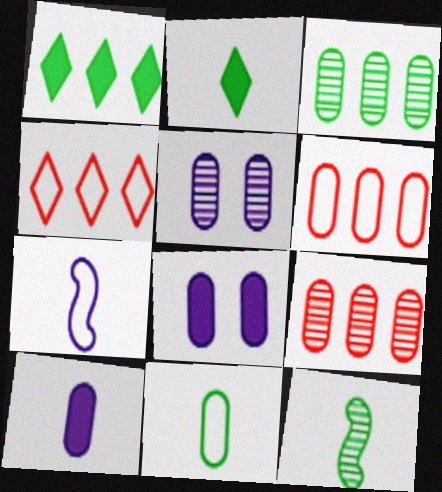[[2, 11, 12], 
[4, 8, 12], 
[8, 9, 11]]